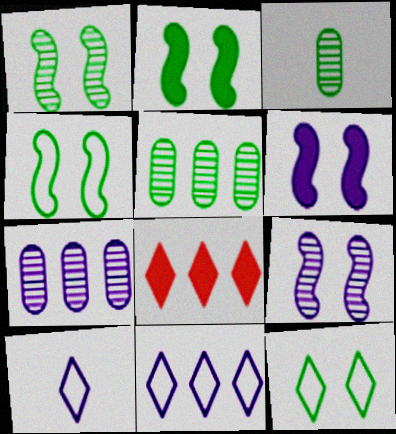[[1, 2, 4], 
[6, 7, 10]]